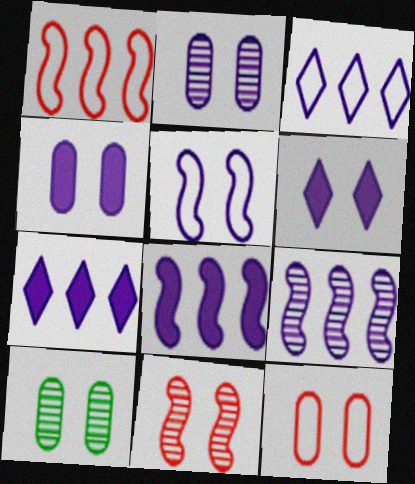[[2, 5, 6], 
[4, 10, 12]]